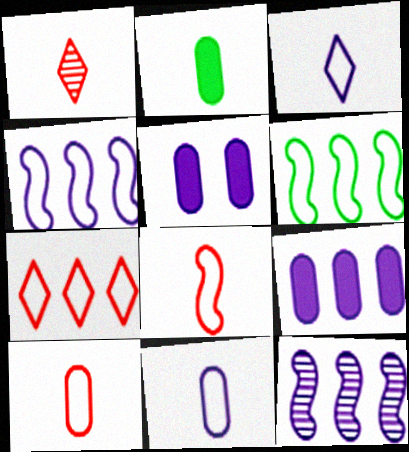[[1, 5, 6], 
[3, 5, 12]]